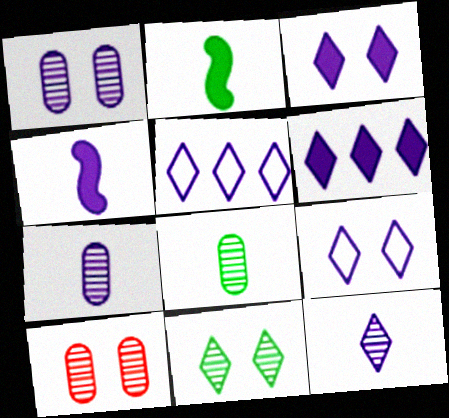[[1, 4, 5], 
[2, 5, 10], 
[3, 5, 12], 
[6, 9, 12]]